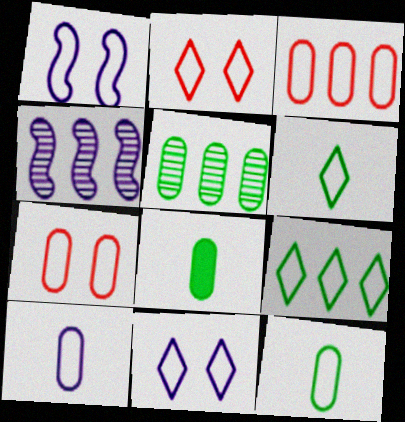[[1, 3, 6], 
[2, 4, 8]]